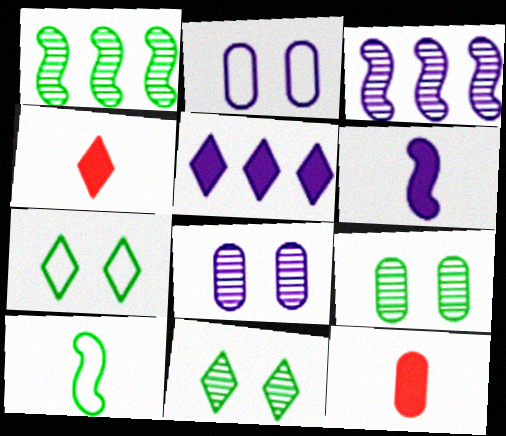[[1, 2, 4], 
[3, 7, 12]]